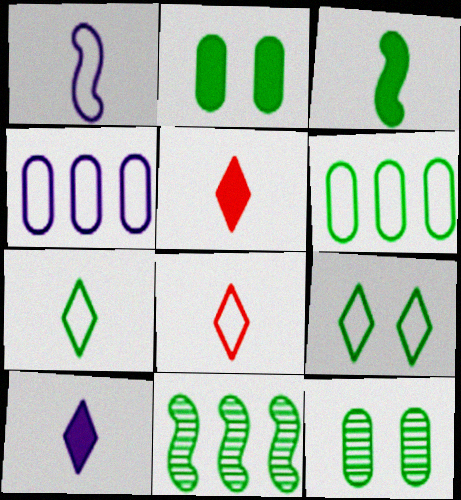[[2, 7, 11]]